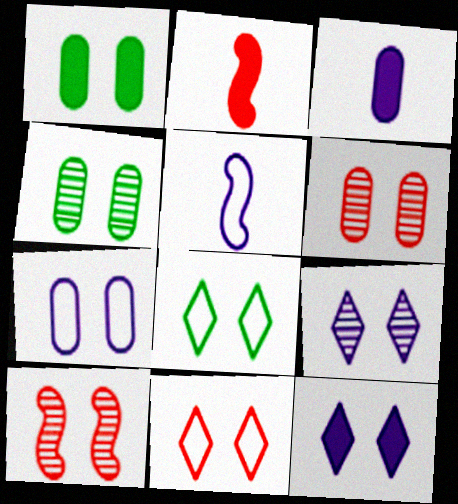[[1, 6, 7], 
[4, 9, 10]]